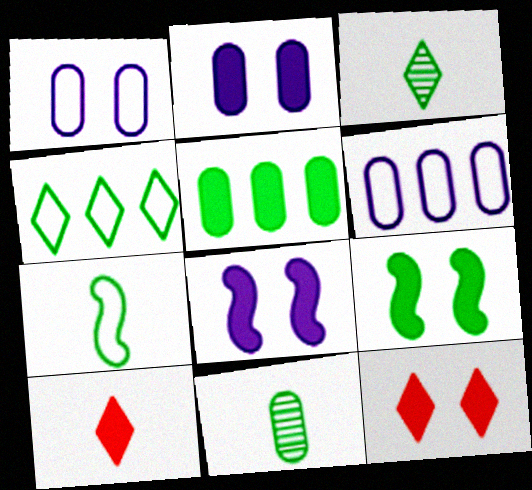[[2, 9, 12], 
[4, 9, 11], 
[5, 8, 10]]